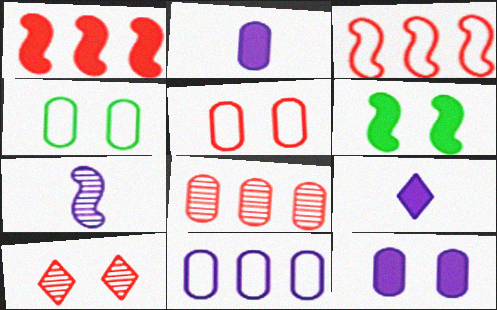[[2, 4, 8], 
[3, 6, 7]]